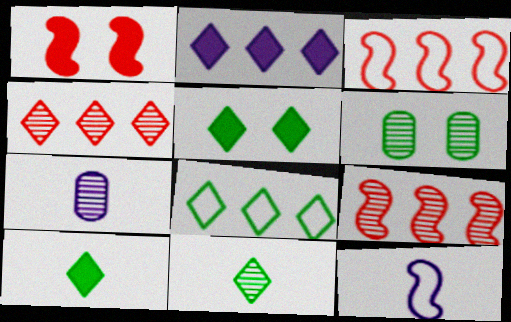[[1, 7, 8], 
[2, 4, 8], 
[3, 5, 7], 
[5, 8, 11]]